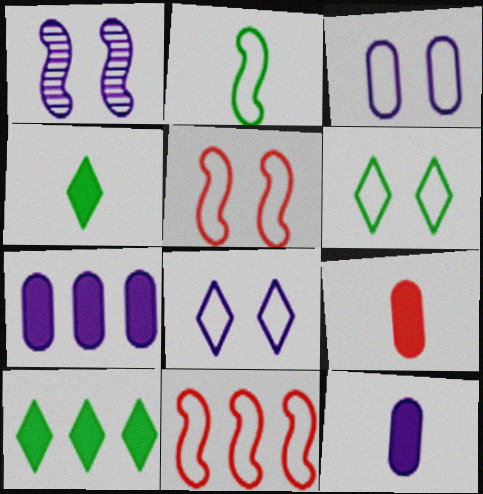[[3, 5, 6]]